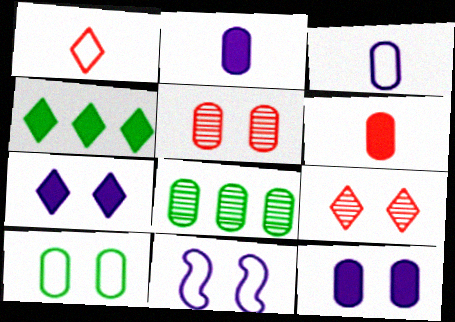[[5, 10, 12]]